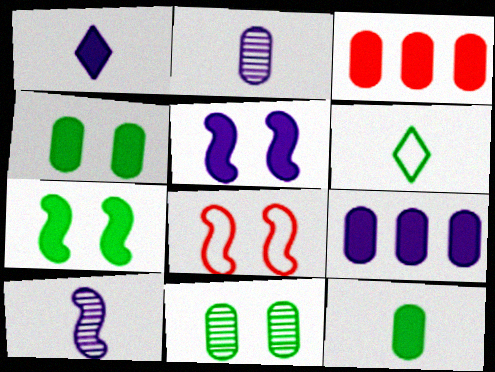[[1, 3, 7], 
[1, 5, 9]]